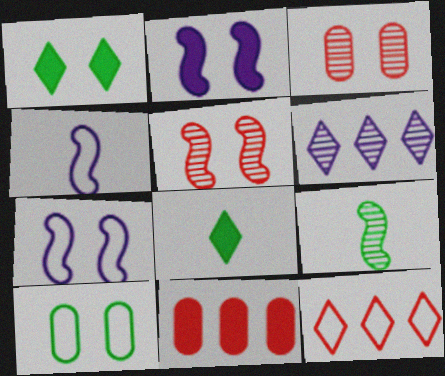[[1, 3, 7], 
[2, 8, 11], 
[3, 6, 9], 
[4, 10, 12]]